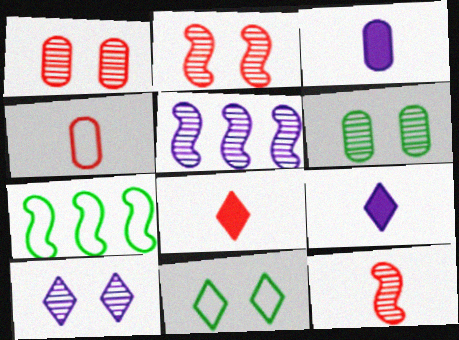[[1, 7, 9], 
[2, 6, 10], 
[4, 8, 12]]